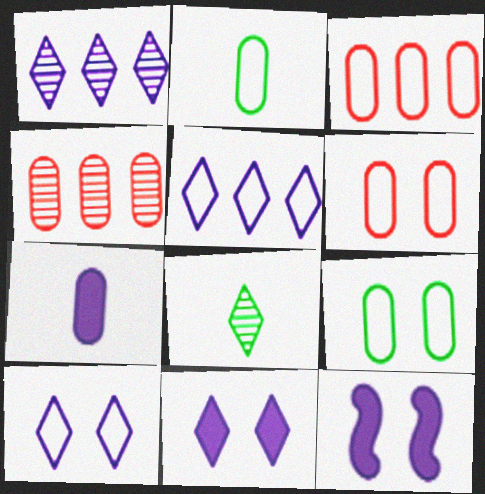[[3, 8, 12], 
[4, 7, 9]]